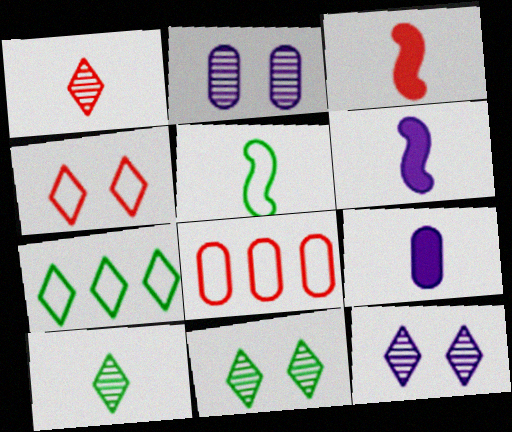[[1, 5, 9], 
[2, 3, 7], 
[6, 8, 11]]